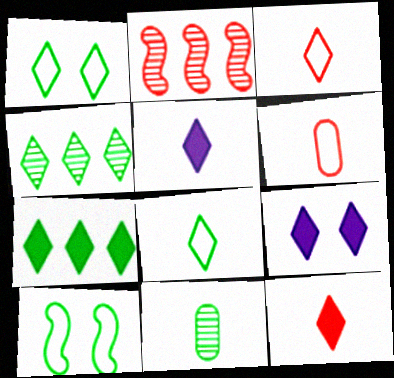[[3, 4, 9], 
[7, 9, 12], 
[7, 10, 11]]